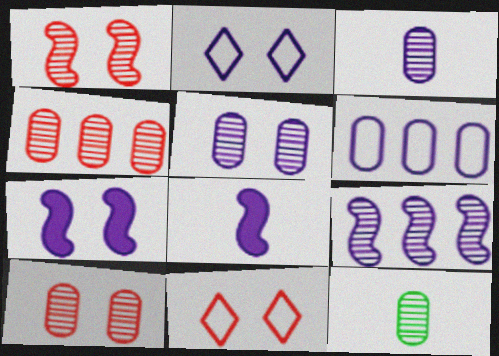[[2, 5, 7], 
[4, 5, 12]]